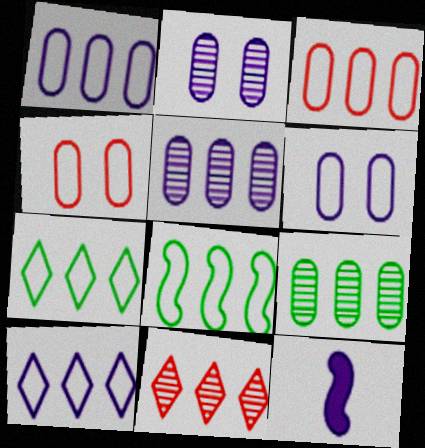[[2, 10, 12], 
[3, 8, 10]]